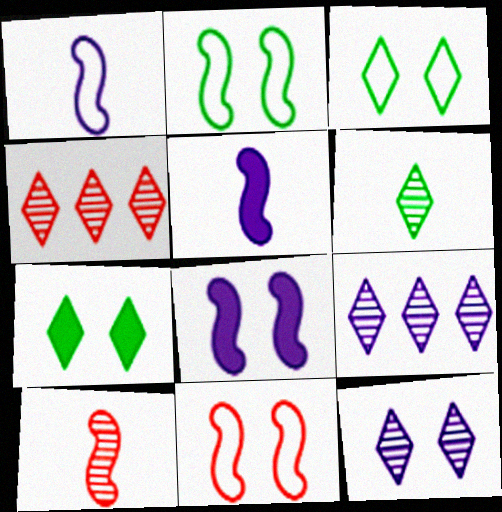[[4, 6, 12]]